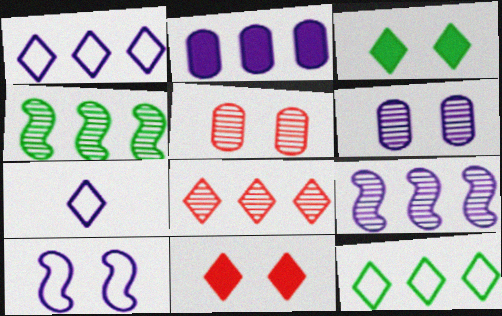[[1, 2, 9], 
[3, 5, 10], 
[3, 7, 8]]